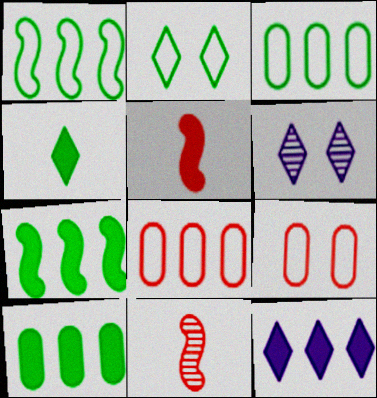[[3, 5, 6]]